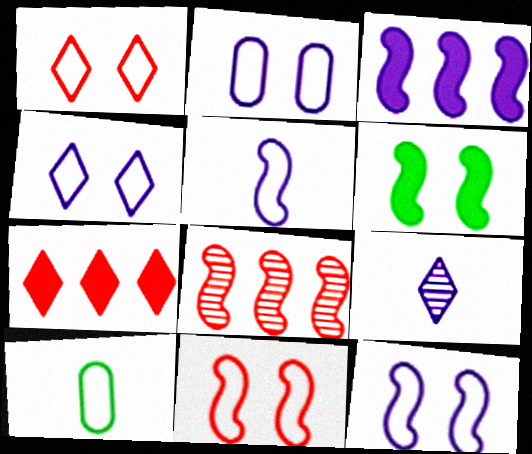[[2, 3, 9], 
[2, 4, 12], 
[5, 6, 8]]